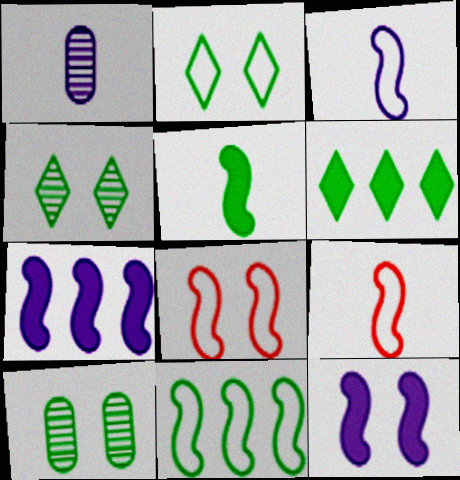[[1, 6, 8], 
[3, 8, 11]]